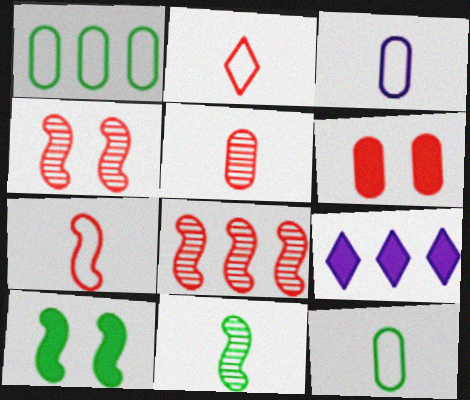[[1, 8, 9], 
[2, 6, 8], 
[4, 9, 12]]